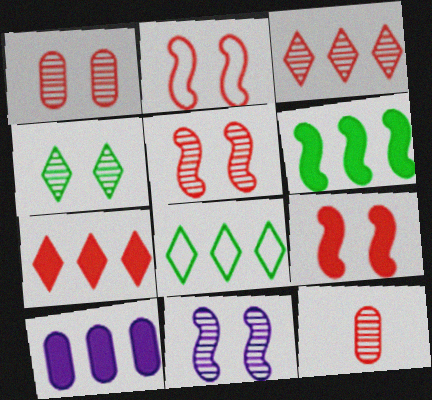[[1, 4, 11], 
[2, 5, 9], 
[2, 7, 12], 
[3, 5, 12], 
[6, 7, 10]]